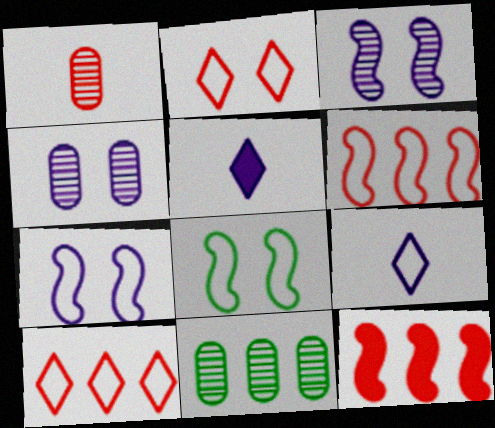[[1, 2, 12], 
[1, 4, 11]]